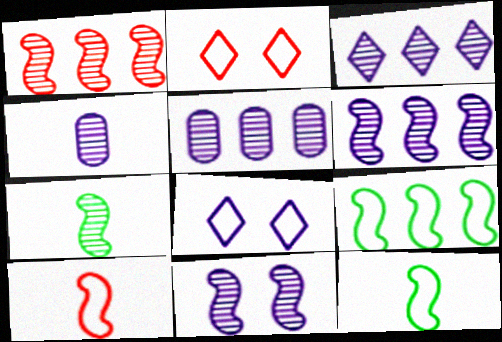[[1, 7, 11], 
[3, 4, 11], 
[3, 5, 6]]